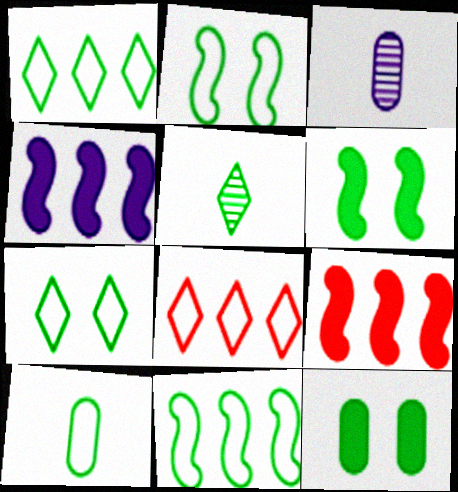[[1, 2, 10], 
[3, 6, 8], 
[3, 7, 9], 
[5, 11, 12], 
[7, 10, 11]]